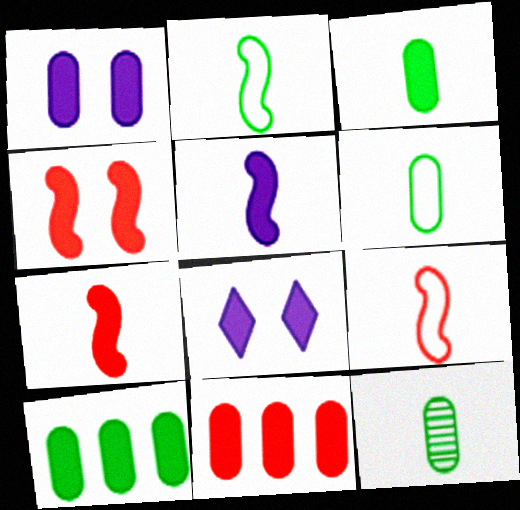[[1, 3, 11], 
[3, 6, 12], 
[7, 8, 10]]